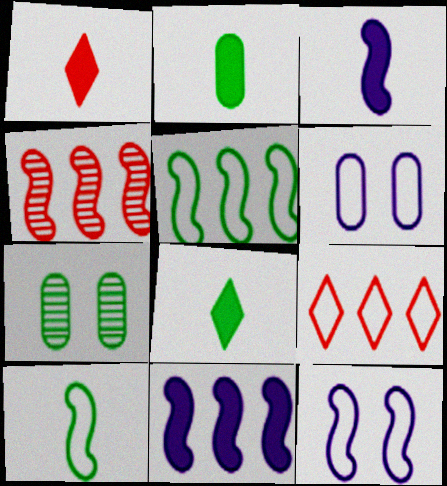[[1, 2, 3], 
[3, 7, 9], 
[4, 5, 11], 
[4, 6, 8], 
[5, 7, 8], 
[6, 9, 10]]